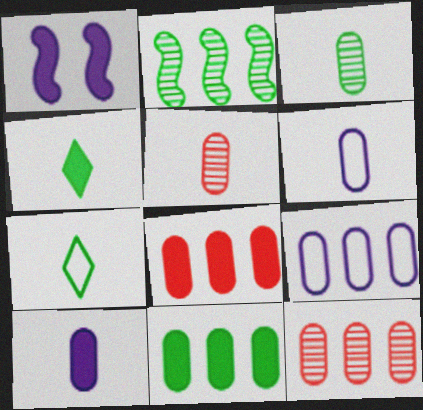[[1, 4, 8], 
[1, 7, 12], 
[9, 11, 12]]